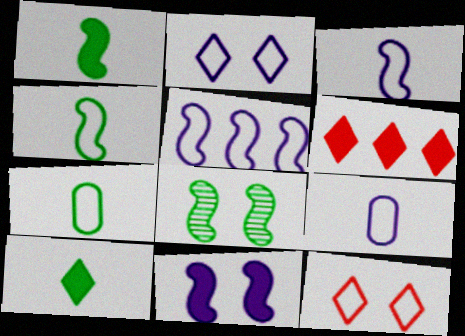[[2, 5, 9], 
[5, 7, 12], 
[6, 8, 9]]